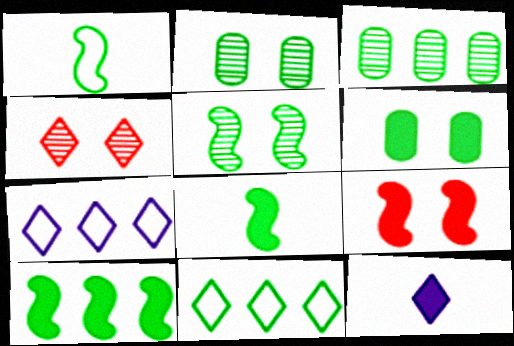[[1, 5, 10], 
[2, 8, 11], 
[3, 10, 11], 
[4, 11, 12]]